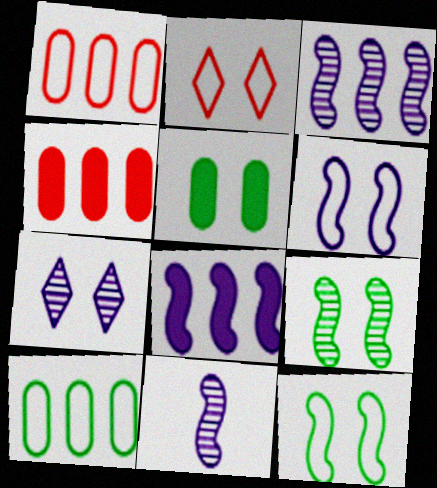[[6, 8, 11]]